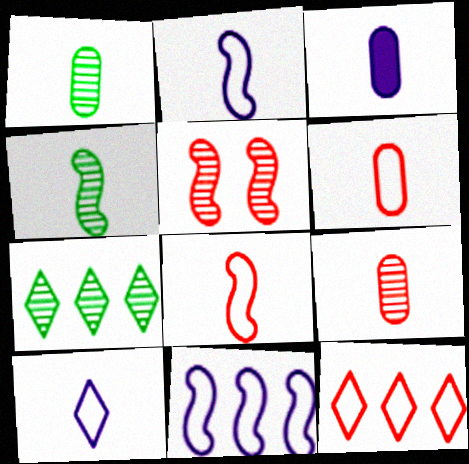[[1, 3, 6]]